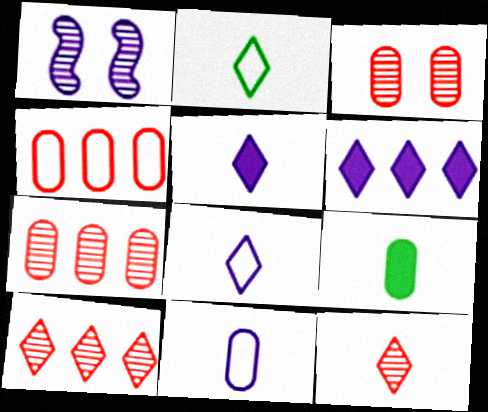[[1, 6, 11], 
[2, 5, 12]]